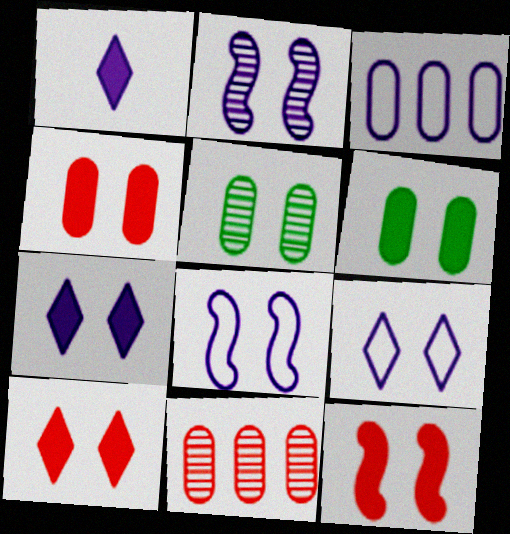[[1, 2, 3], 
[4, 10, 12], 
[5, 8, 10], 
[5, 9, 12], 
[6, 7, 12]]